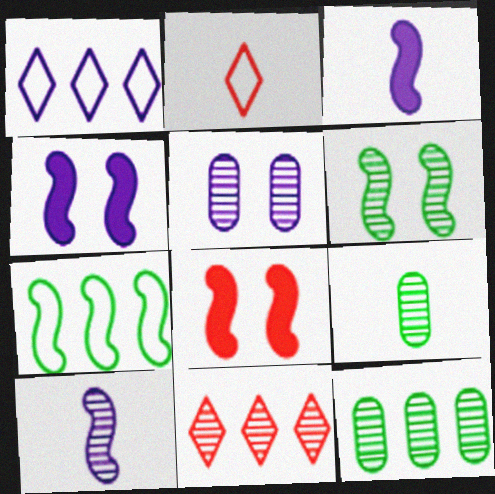[[1, 3, 5], 
[1, 8, 9], 
[2, 3, 9], 
[2, 4, 12], 
[7, 8, 10]]